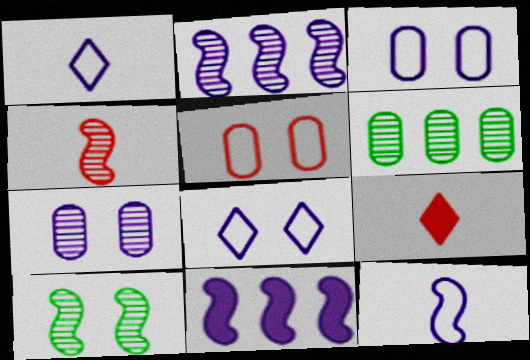[[1, 7, 11], 
[2, 4, 10]]